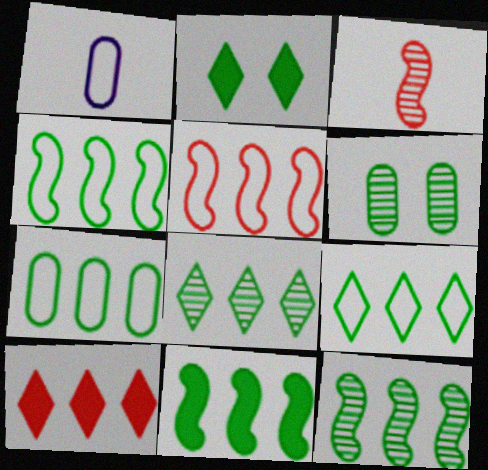[[4, 7, 9], 
[4, 11, 12], 
[7, 8, 11]]